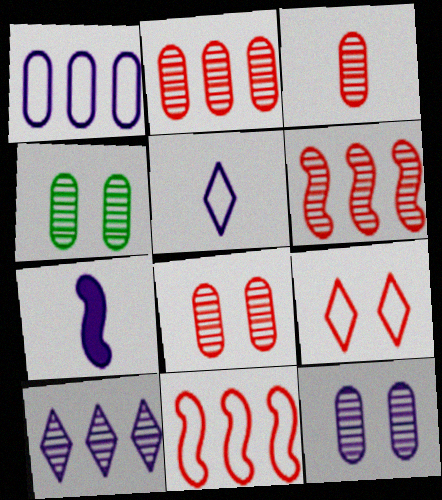[[2, 3, 8], 
[4, 8, 12]]